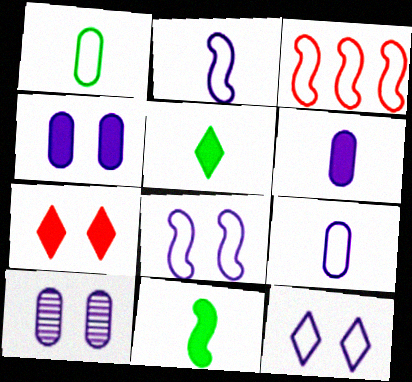[[1, 3, 12], 
[3, 5, 10]]